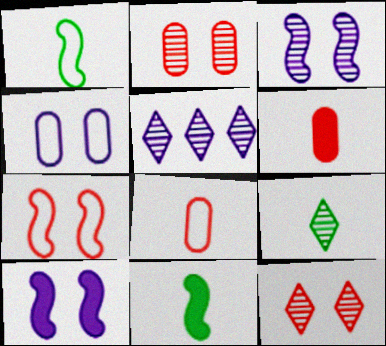[[5, 9, 12]]